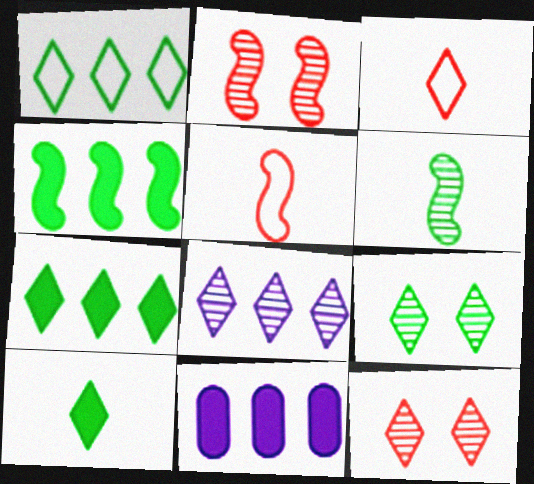[[1, 9, 10], 
[5, 9, 11]]